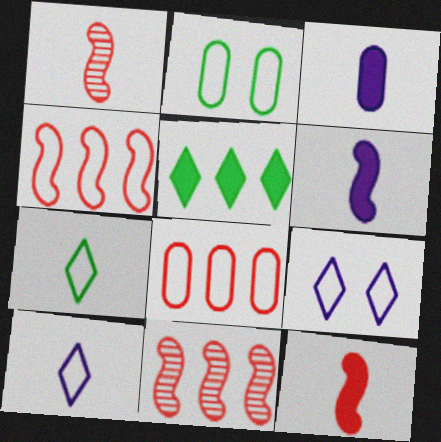[[1, 3, 7], 
[2, 4, 10]]